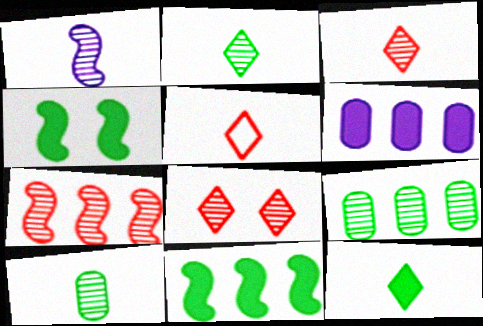[[1, 3, 10], 
[1, 8, 9]]